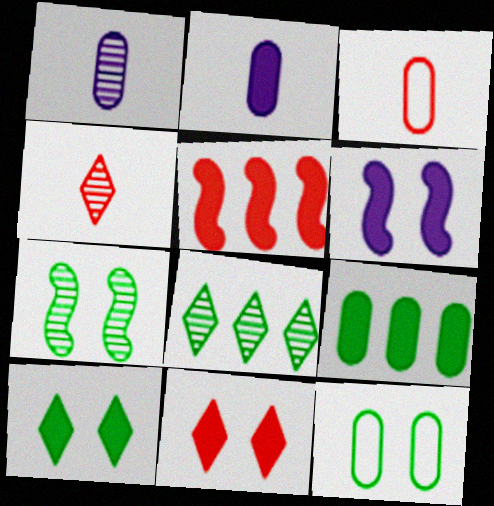[[2, 5, 10], 
[3, 6, 8], 
[7, 10, 12]]